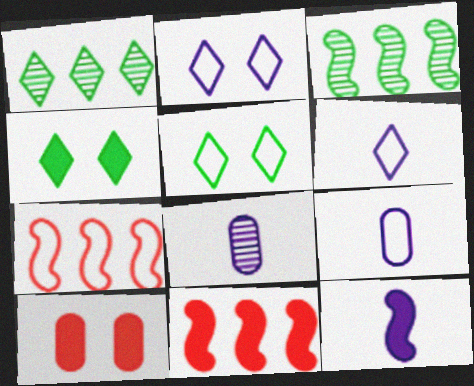[[3, 6, 10], 
[4, 7, 8], 
[5, 7, 9], 
[5, 8, 11], 
[6, 8, 12]]